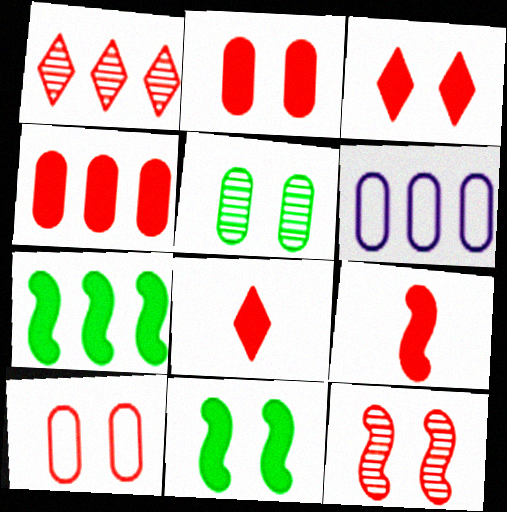[[1, 6, 7], 
[1, 9, 10], 
[3, 4, 9], 
[3, 10, 12]]